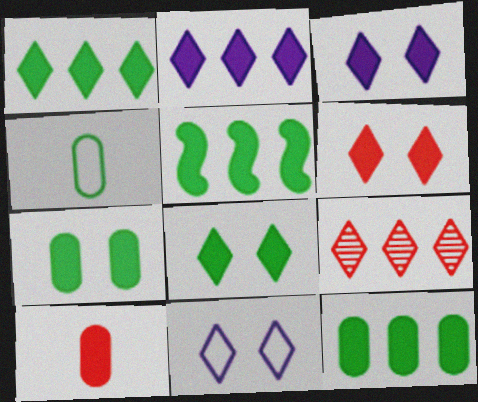[[1, 5, 12], 
[3, 5, 10], 
[3, 6, 8]]